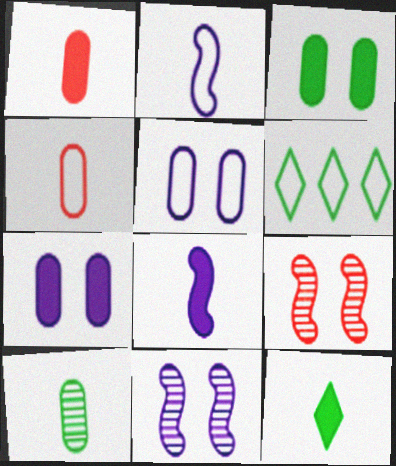[[1, 6, 11], 
[1, 8, 12]]